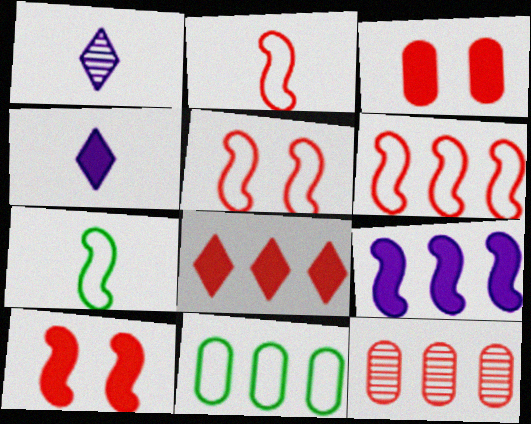[[1, 10, 11], 
[2, 5, 6], 
[6, 8, 12]]